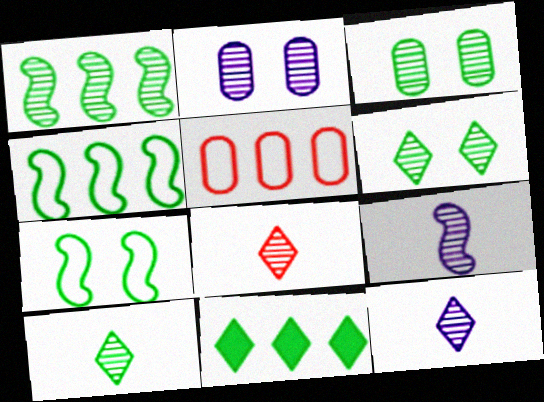[[1, 2, 8], 
[1, 3, 10], 
[8, 10, 12]]